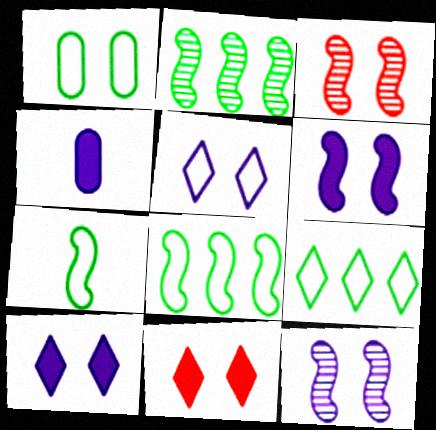[[1, 3, 10], 
[1, 7, 9], 
[1, 11, 12], 
[3, 4, 9]]